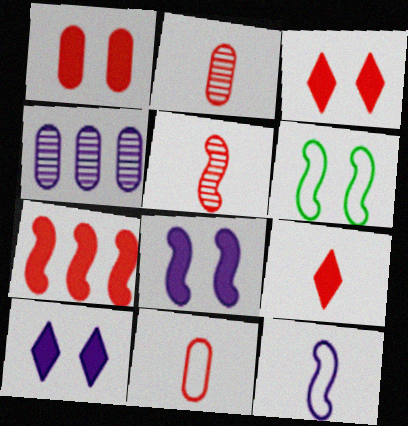[[1, 7, 9], 
[4, 6, 9], 
[4, 10, 12], 
[5, 9, 11]]